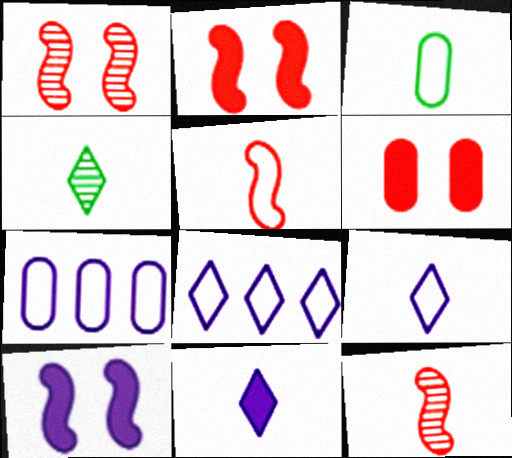[[2, 4, 7], 
[3, 5, 9], 
[3, 11, 12]]